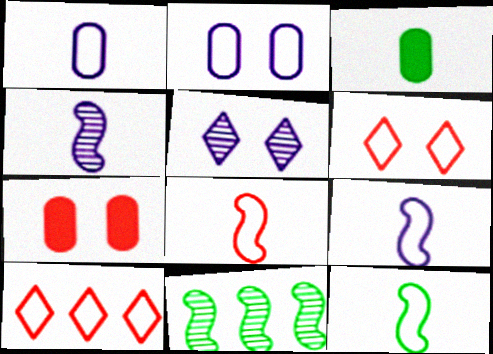[[2, 10, 12], 
[8, 9, 12]]